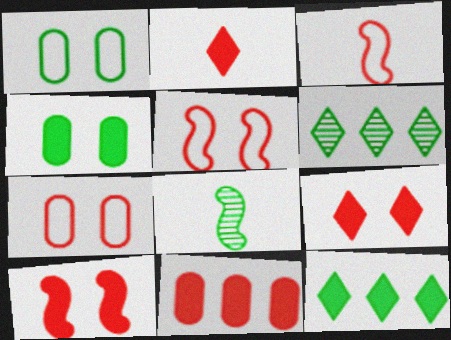[[1, 8, 12], 
[2, 10, 11]]